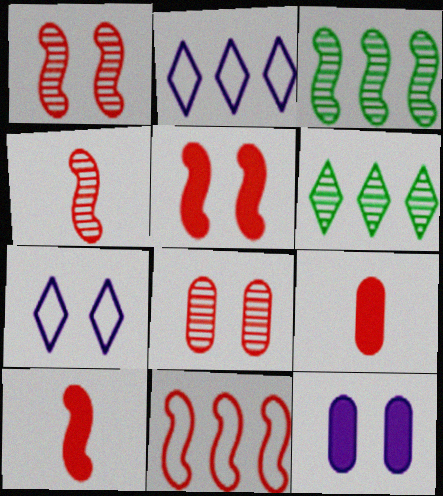[[1, 10, 11], 
[3, 7, 9], 
[4, 5, 11]]